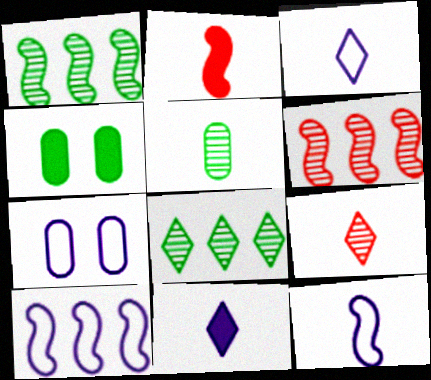[[2, 3, 5], 
[2, 7, 8], 
[3, 4, 6], 
[3, 7, 10], 
[4, 9, 10]]